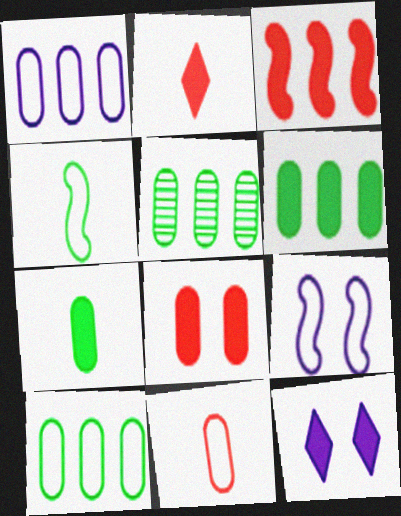[[2, 3, 8], 
[2, 5, 9], 
[3, 7, 12], 
[5, 6, 10]]